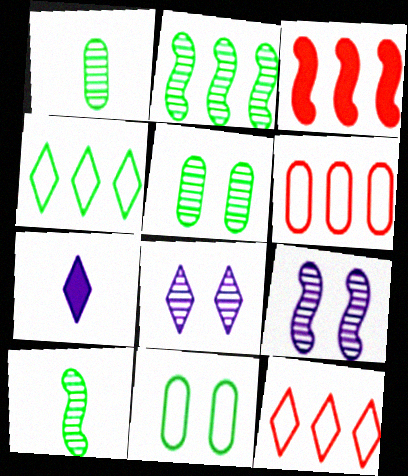[]